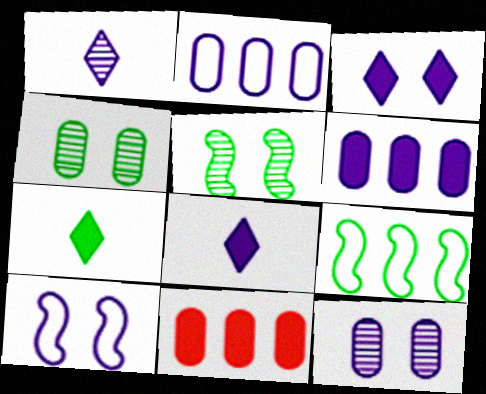[[1, 6, 10], 
[3, 10, 12], 
[4, 7, 9]]